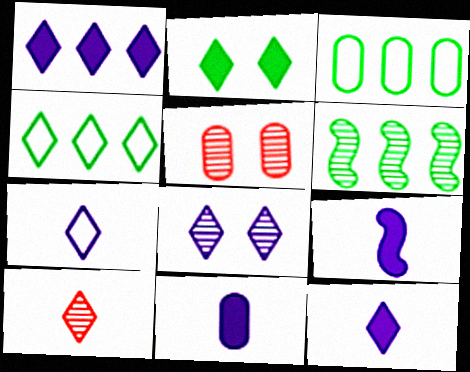[[1, 7, 8], 
[3, 5, 11], 
[4, 5, 9], 
[9, 11, 12]]